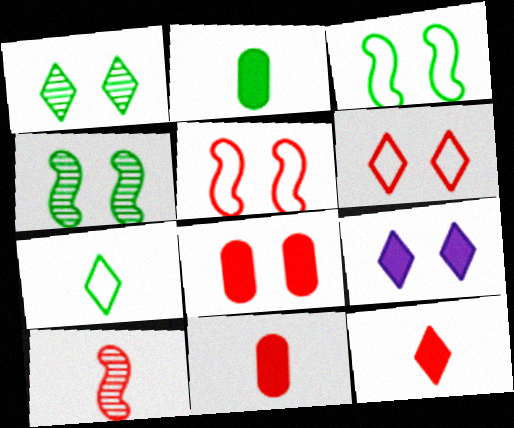[[1, 6, 9]]